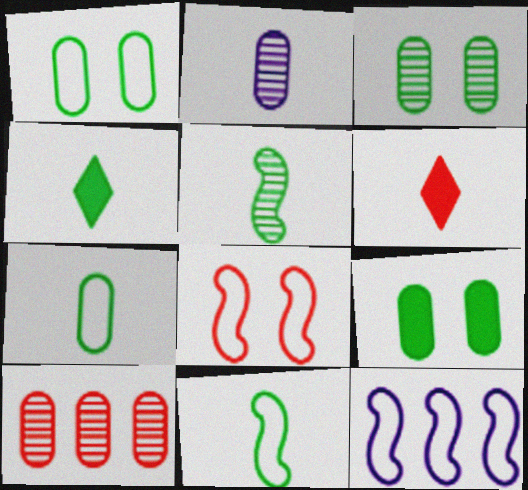[[1, 3, 9], 
[2, 3, 10], 
[2, 6, 11], 
[3, 6, 12], 
[4, 5, 7], 
[6, 8, 10], 
[8, 11, 12]]